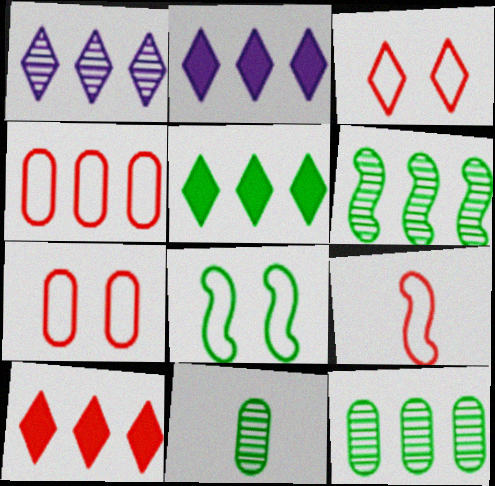[[2, 4, 6], 
[2, 5, 10], 
[3, 4, 9], 
[5, 8, 11]]